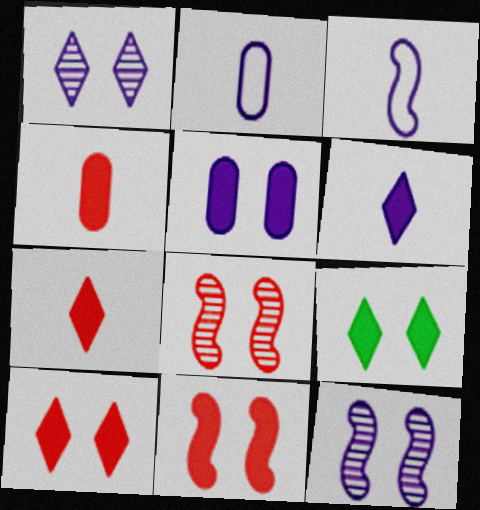[[5, 9, 11]]